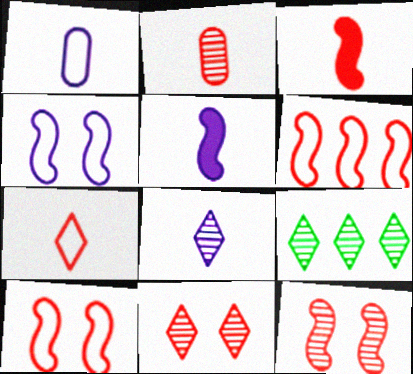[[1, 5, 8], 
[2, 3, 7], 
[3, 6, 12], 
[8, 9, 11]]